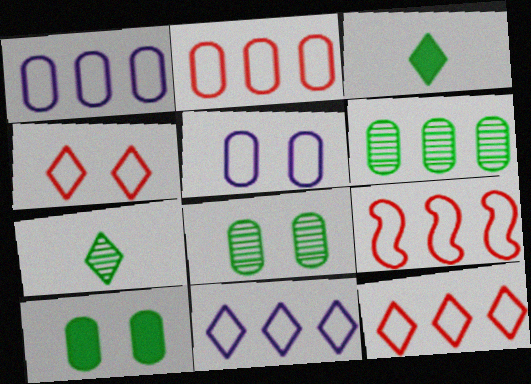[[2, 9, 12]]